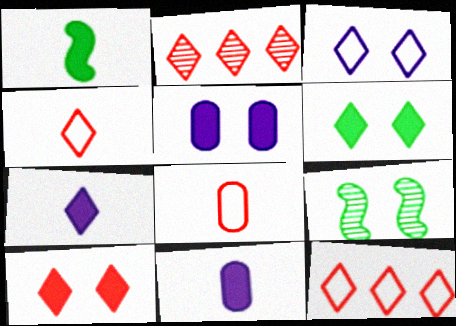[[2, 4, 10], 
[9, 11, 12]]